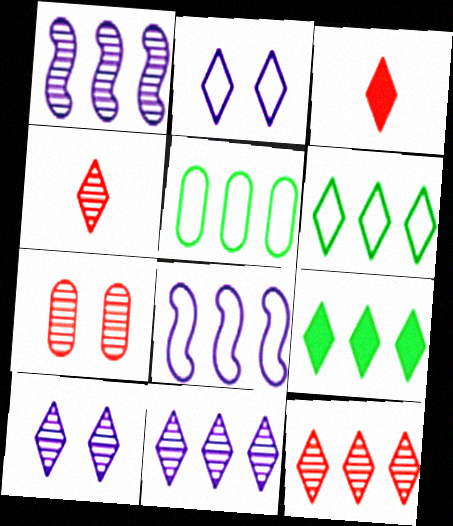[[2, 4, 9], 
[3, 6, 10]]